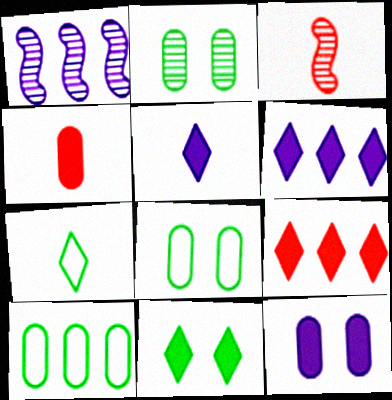[[1, 9, 10], 
[3, 6, 8], 
[5, 9, 11]]